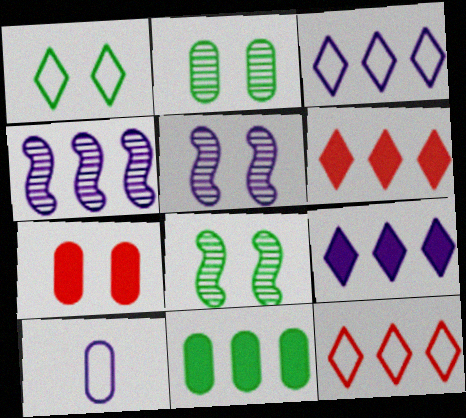[[1, 5, 7], 
[4, 11, 12], 
[5, 9, 10], 
[6, 8, 10]]